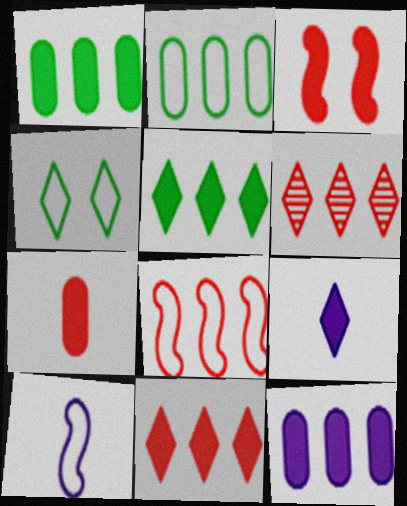[[1, 3, 9], 
[3, 7, 11], 
[4, 6, 9]]